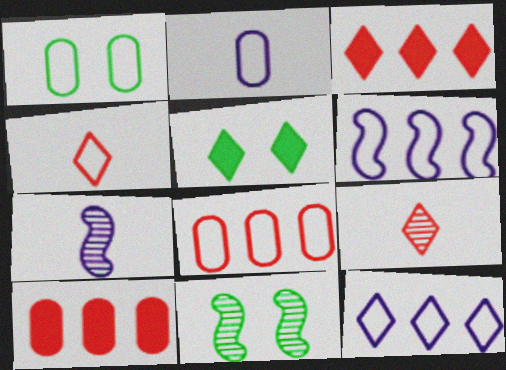[[1, 2, 8], 
[1, 3, 7], 
[1, 4, 6], 
[1, 5, 11], 
[2, 3, 11], 
[5, 7, 8], 
[5, 9, 12]]